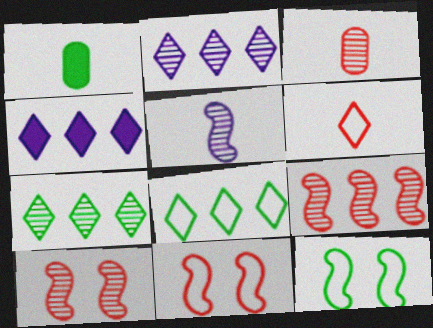[[1, 2, 11], 
[1, 5, 6], 
[1, 7, 12], 
[3, 4, 12]]